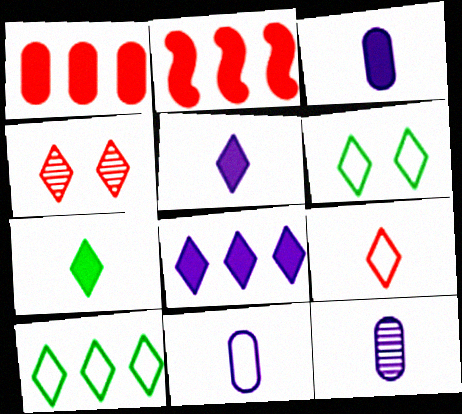[[2, 6, 12], 
[3, 11, 12], 
[4, 5, 10]]